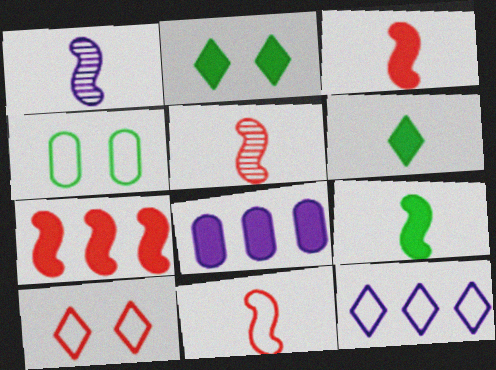[[1, 9, 11], 
[2, 3, 8], 
[3, 5, 11], 
[4, 11, 12]]